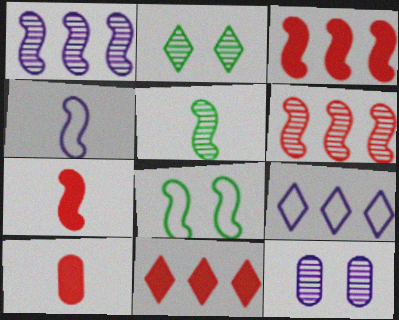[[1, 7, 8], 
[4, 5, 7]]